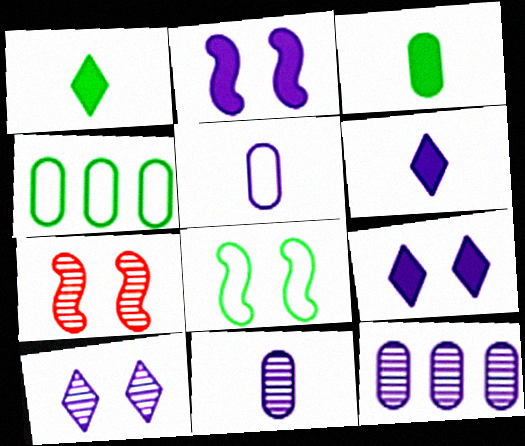[[2, 7, 8], 
[4, 6, 7]]